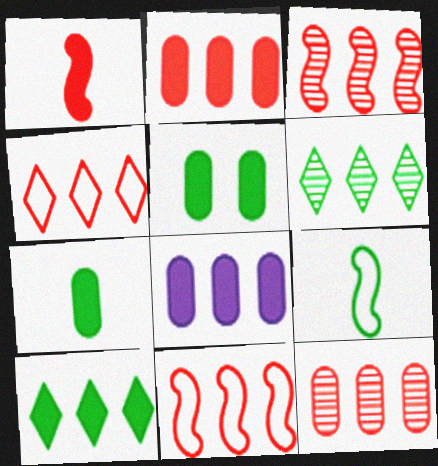[[2, 3, 4], 
[5, 6, 9], 
[6, 8, 11]]